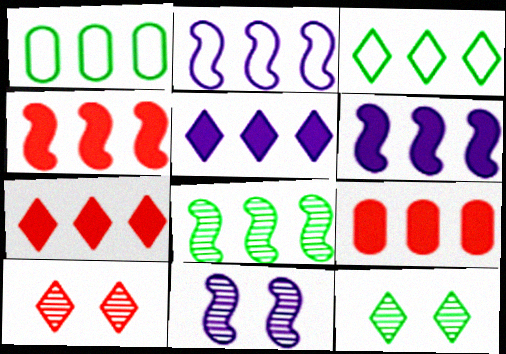[[2, 4, 8], 
[4, 7, 9]]